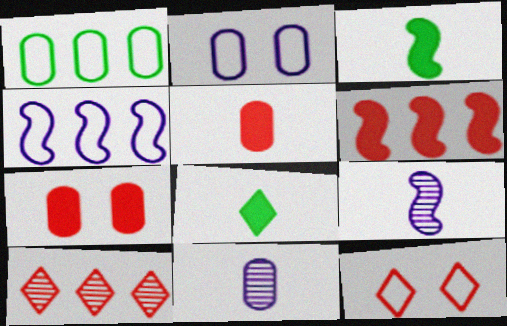[[1, 7, 11], 
[2, 3, 10]]